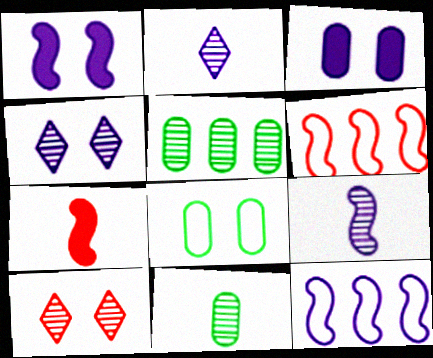[[1, 8, 10], 
[1, 9, 12], 
[2, 3, 12], 
[5, 9, 10]]